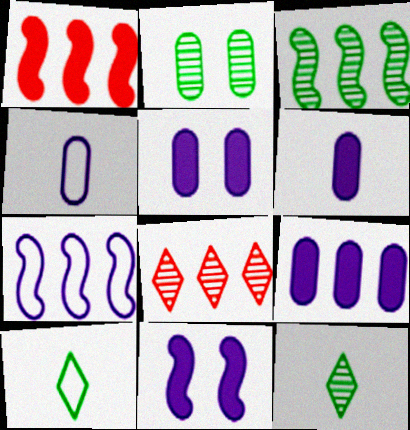[[1, 3, 7], 
[2, 3, 12], 
[5, 6, 9]]